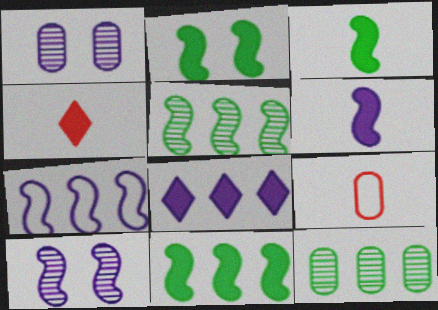[[2, 3, 11], 
[6, 7, 10]]